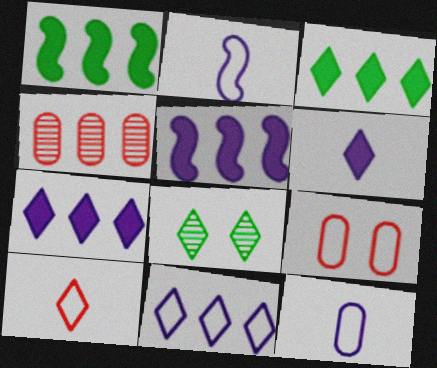[[1, 4, 11], 
[7, 8, 10]]